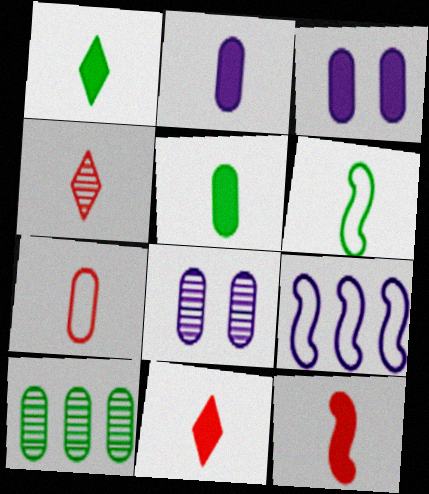[[1, 2, 12], 
[2, 4, 6], 
[3, 7, 10], 
[4, 7, 12]]